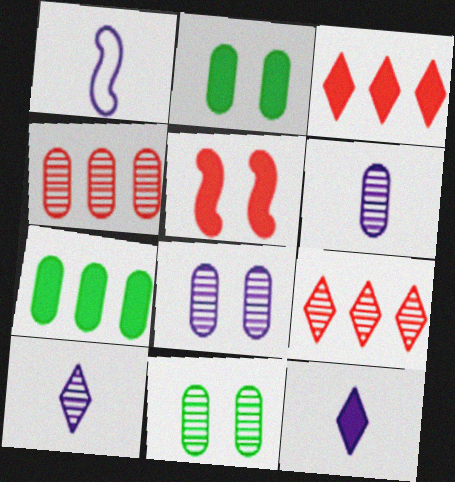[[1, 2, 9], 
[1, 3, 11], 
[1, 6, 12], 
[4, 6, 11], 
[5, 7, 12]]